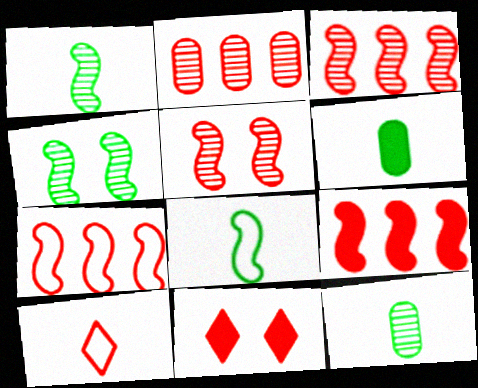[[3, 7, 9]]